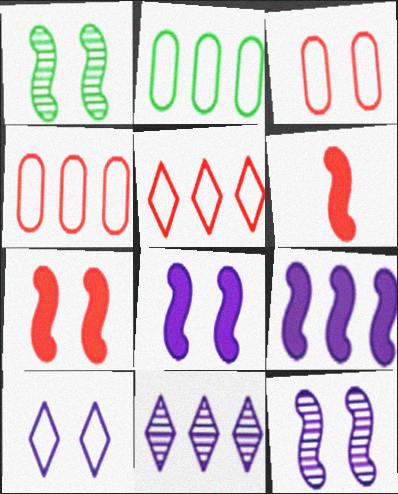[]